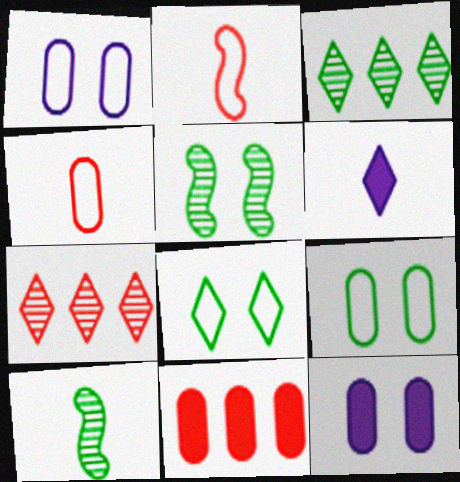[[2, 3, 12], 
[4, 6, 10], 
[6, 7, 8]]